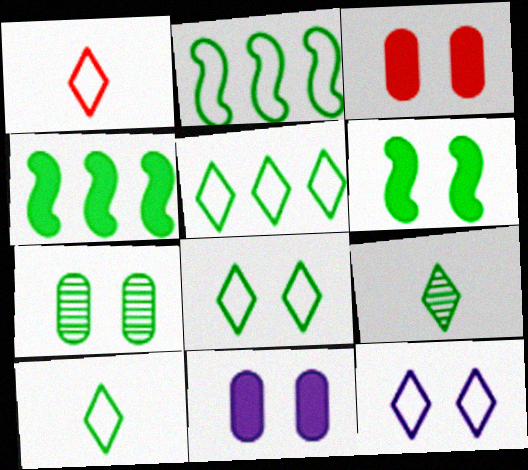[[1, 5, 12], 
[4, 7, 10], 
[5, 8, 10], 
[6, 7, 8]]